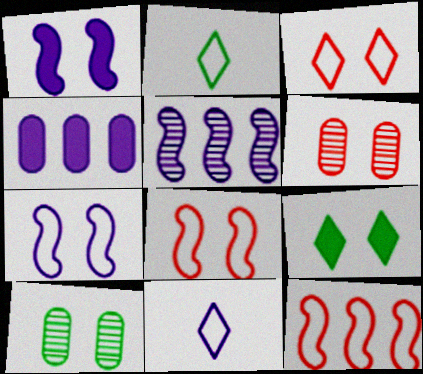[[1, 3, 10], 
[6, 7, 9]]